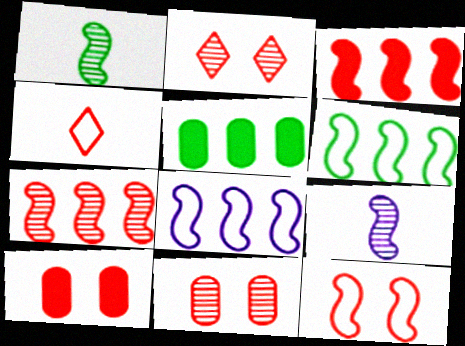[[2, 10, 12], 
[3, 4, 11], 
[4, 7, 10]]